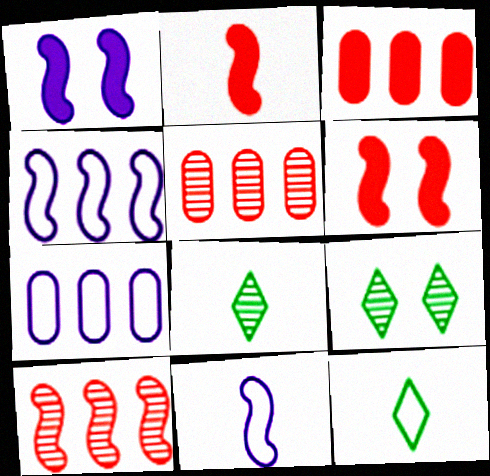[[1, 5, 12], 
[2, 7, 9], 
[3, 9, 11], 
[6, 7, 8]]